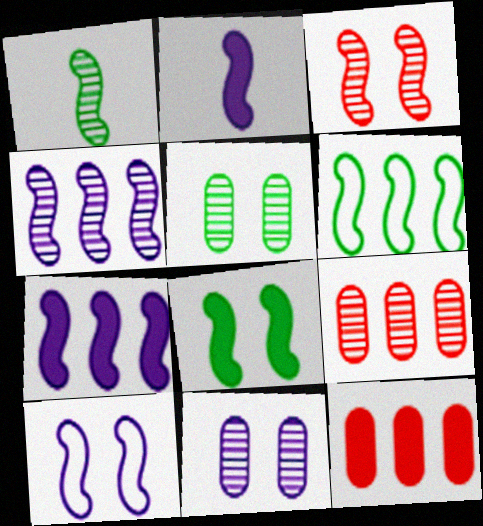[[1, 3, 4], 
[1, 6, 8], 
[2, 3, 6], 
[2, 4, 10], 
[3, 8, 10]]